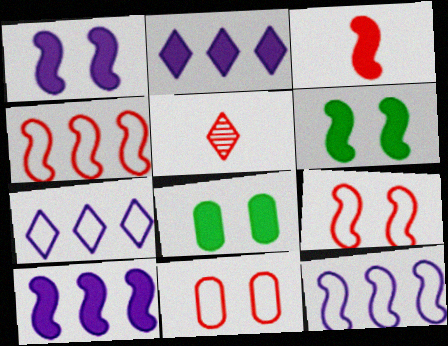[[2, 3, 8], 
[3, 6, 10], 
[5, 8, 12]]